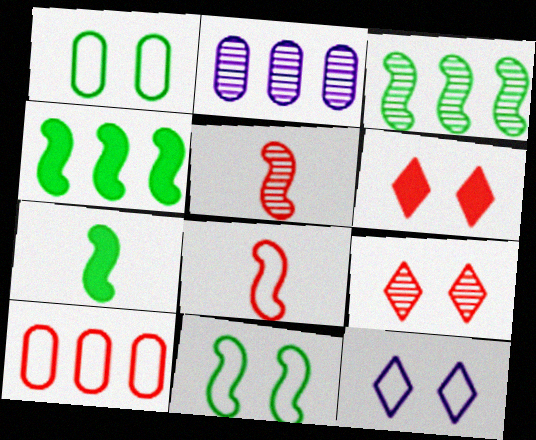[[3, 7, 11], 
[5, 6, 10]]